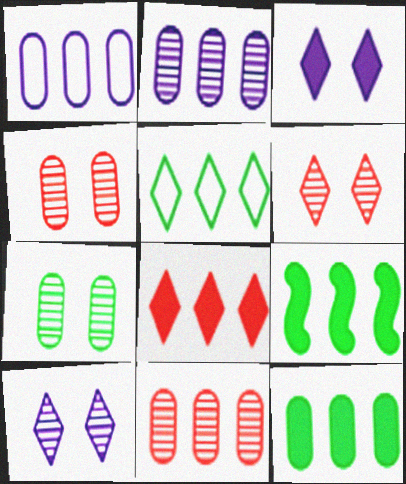[[1, 11, 12]]